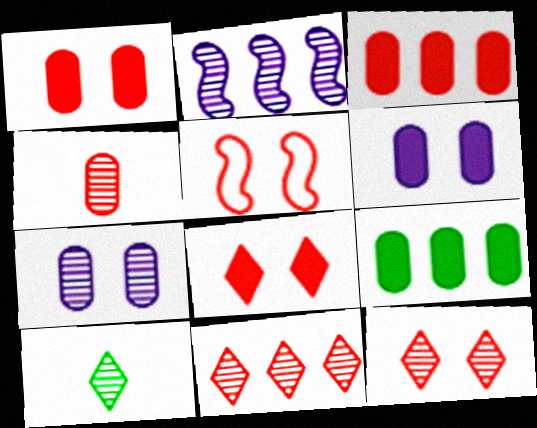[[1, 5, 12]]